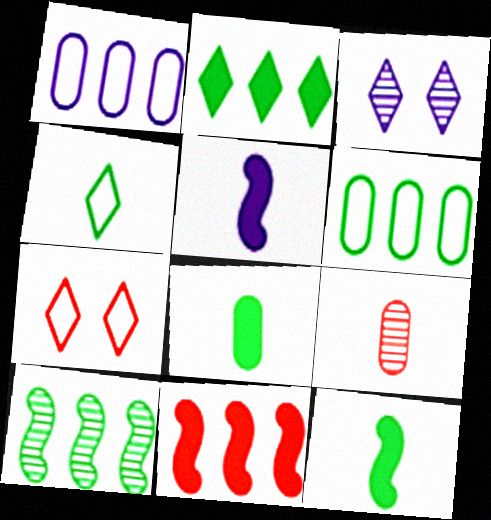[[1, 3, 5], 
[2, 6, 10], 
[3, 9, 10], 
[4, 5, 9], 
[7, 9, 11]]